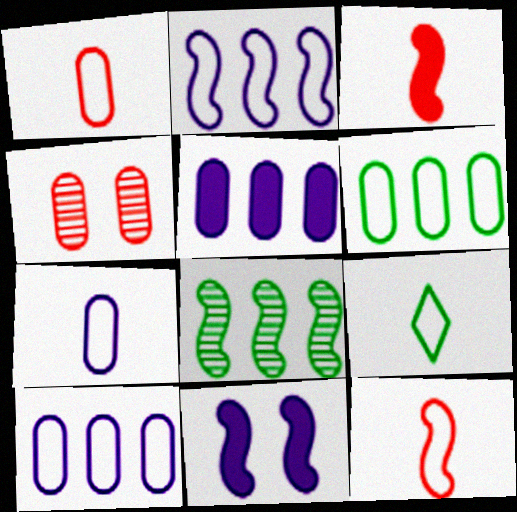[[7, 9, 12], 
[8, 11, 12]]